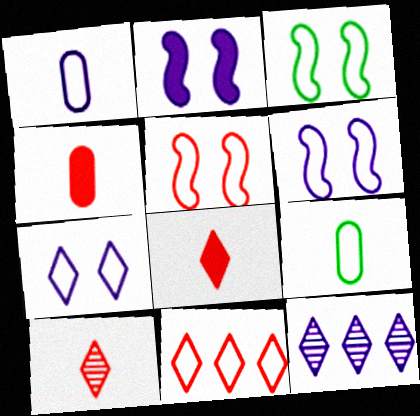[[1, 2, 12], 
[1, 3, 11], 
[3, 4, 12], 
[3, 5, 6], 
[6, 9, 11]]